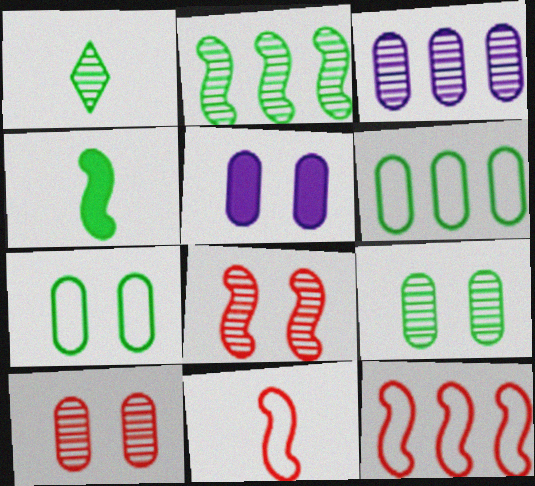[[1, 2, 9], 
[1, 3, 8], 
[1, 5, 12], 
[5, 7, 10]]